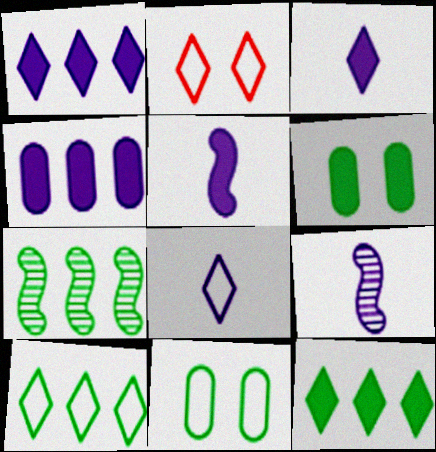[[2, 8, 10]]